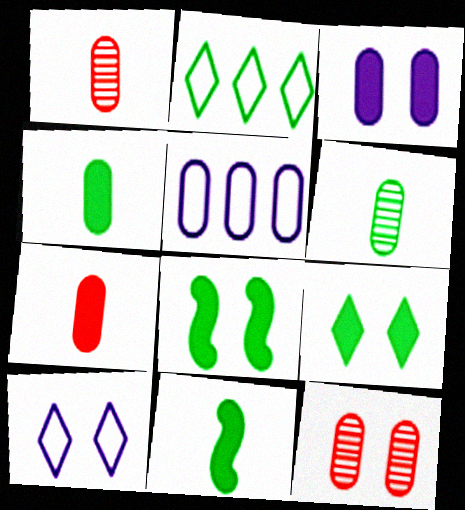[[2, 6, 8], 
[4, 5, 12], 
[8, 10, 12]]